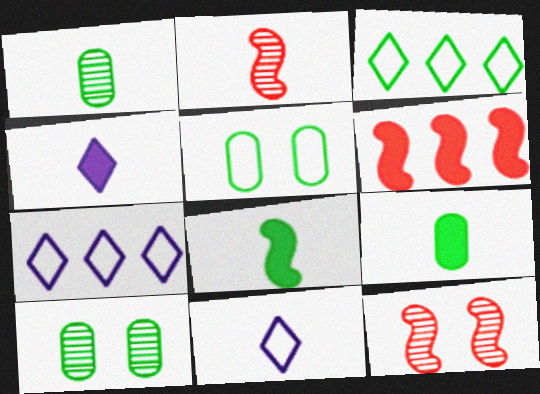[[2, 9, 11], 
[3, 8, 10], 
[6, 10, 11], 
[7, 9, 12]]